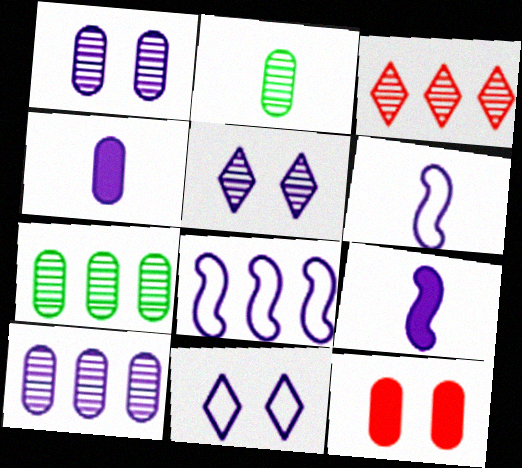[[4, 5, 8], 
[9, 10, 11]]